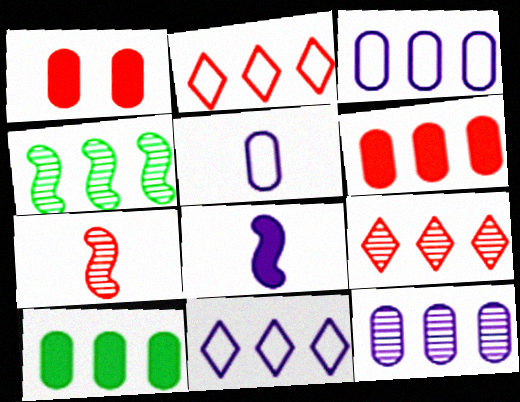[[1, 2, 7], 
[4, 6, 11], 
[4, 9, 12]]